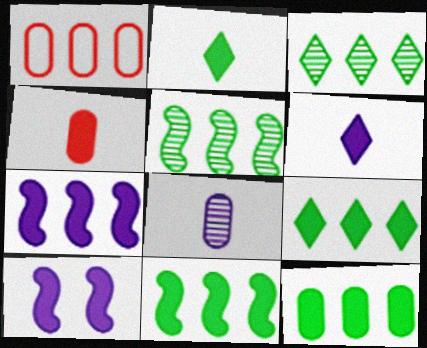[[1, 3, 7], 
[4, 9, 10], 
[9, 11, 12]]